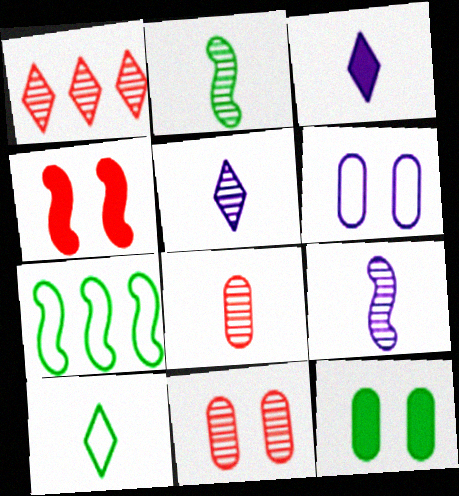[[2, 5, 8], 
[3, 7, 11], 
[4, 7, 9], 
[6, 11, 12]]